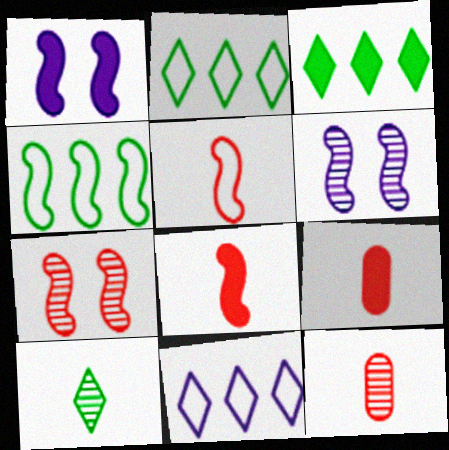[[1, 2, 12], 
[1, 3, 9], 
[2, 6, 9], 
[4, 6, 8]]